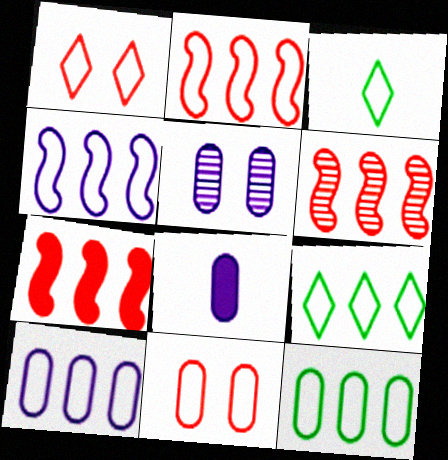[[2, 6, 7], 
[2, 9, 10], 
[3, 4, 11], 
[3, 5, 7], 
[5, 8, 10]]